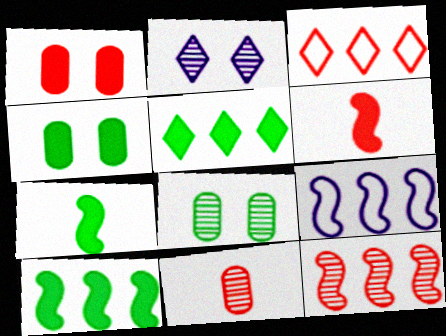[[4, 5, 7], 
[9, 10, 12]]